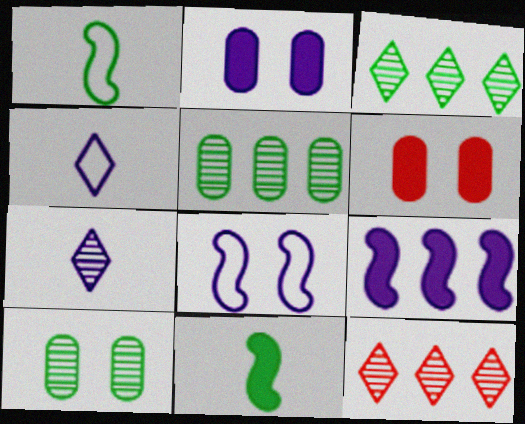[[1, 2, 12]]